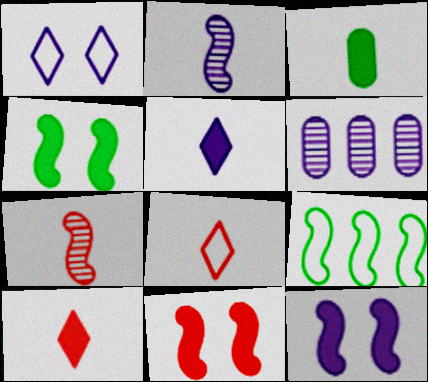[[2, 3, 8], 
[2, 9, 11], 
[4, 6, 8], 
[4, 11, 12], 
[7, 9, 12]]